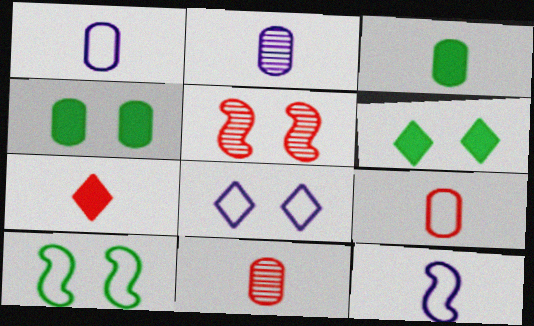[[1, 3, 11], 
[2, 3, 9], 
[4, 5, 8]]